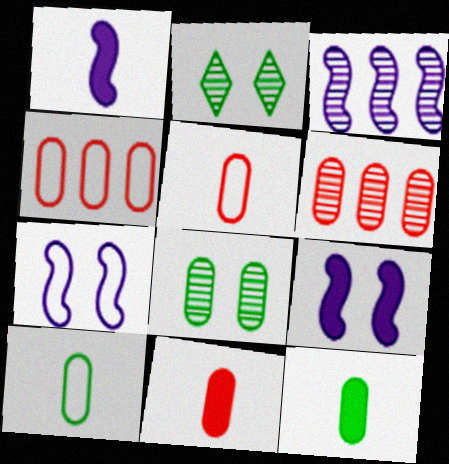[[1, 2, 4], 
[1, 3, 7]]